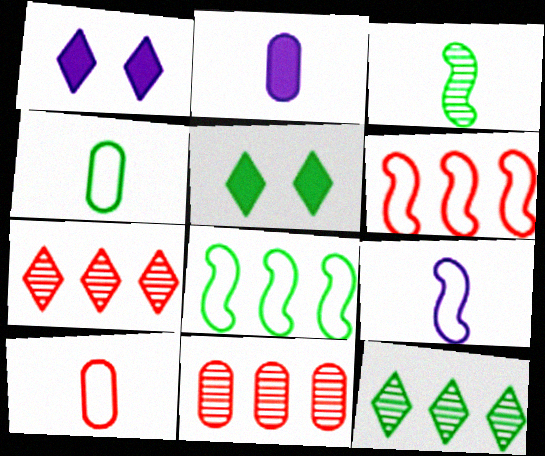[[5, 9, 11]]